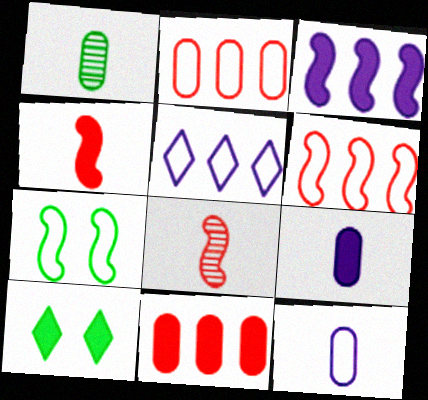[[3, 7, 8]]